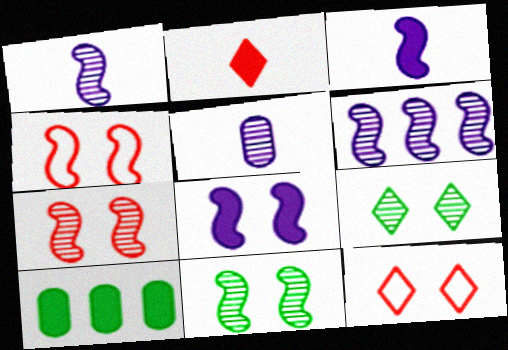[[1, 10, 12], 
[2, 8, 10], 
[4, 8, 11]]